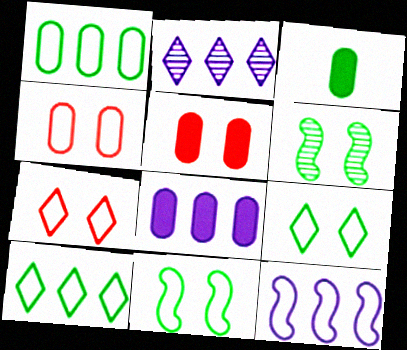[[2, 8, 12], 
[3, 5, 8], 
[3, 6, 10]]